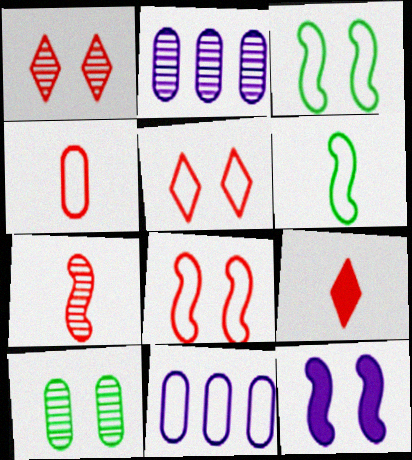[[2, 3, 9], 
[4, 7, 9], 
[5, 6, 11], 
[5, 10, 12]]